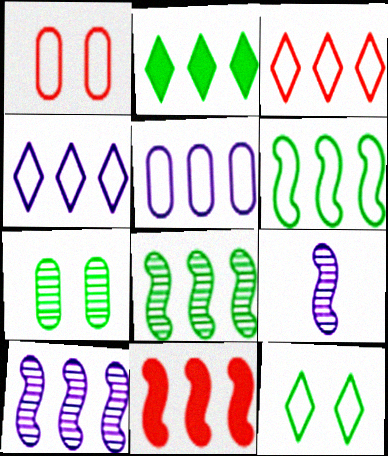[[1, 2, 9], 
[3, 5, 6], 
[6, 10, 11]]